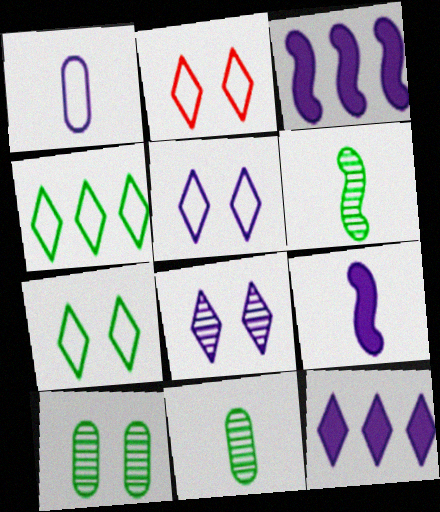[[1, 3, 8], 
[2, 3, 11], 
[2, 5, 7]]